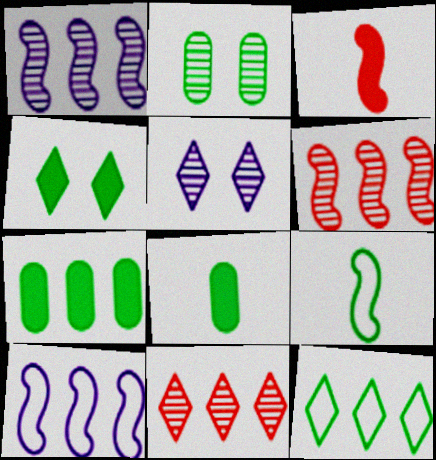[[7, 10, 11]]